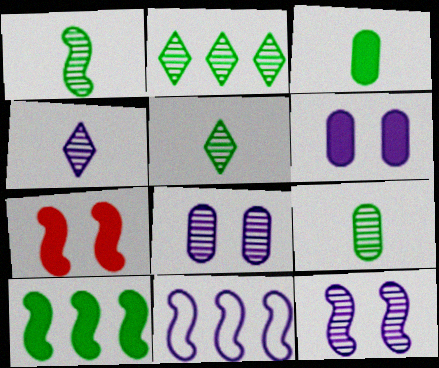[[1, 5, 9], 
[1, 7, 11], 
[4, 6, 11]]